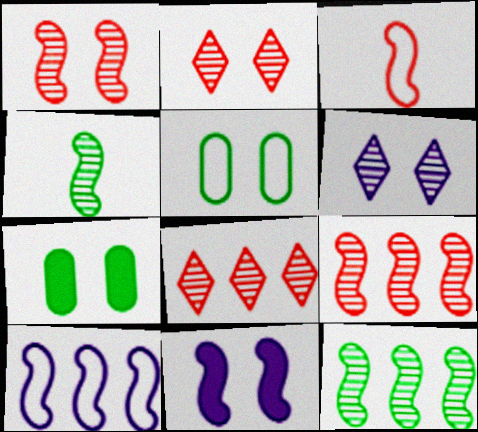[[2, 5, 11], 
[3, 11, 12]]